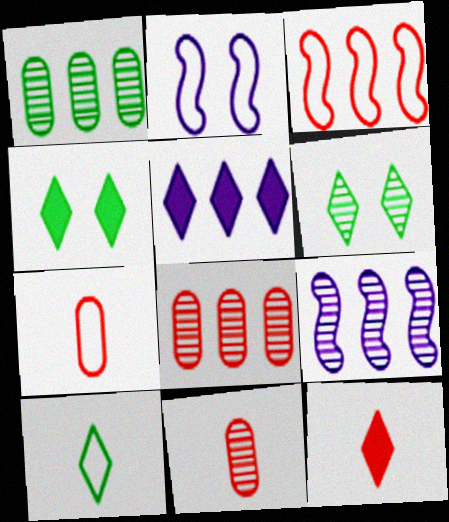[[1, 2, 12], 
[1, 3, 5], 
[4, 5, 12], 
[4, 7, 9], 
[6, 9, 11]]